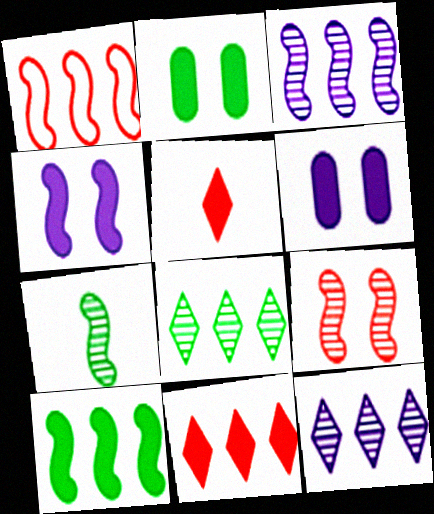[[1, 3, 10], 
[1, 4, 7], 
[3, 7, 9], 
[5, 6, 10]]